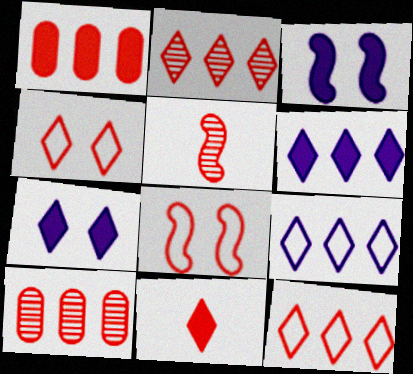[[1, 4, 5], 
[2, 4, 11], 
[8, 10, 11]]